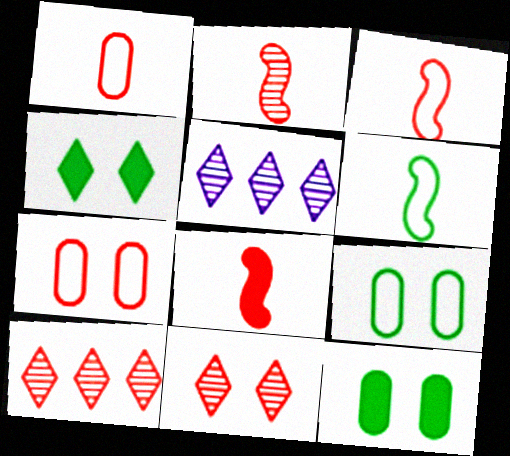[[2, 3, 8], 
[3, 5, 12], 
[5, 8, 9], 
[7, 8, 10]]